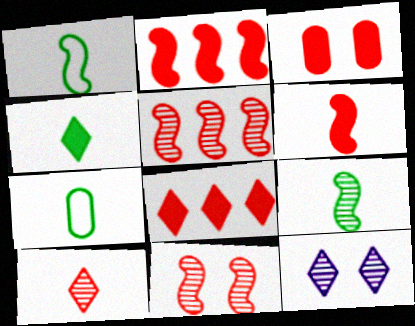[[2, 7, 12], 
[3, 6, 8], 
[4, 7, 9]]